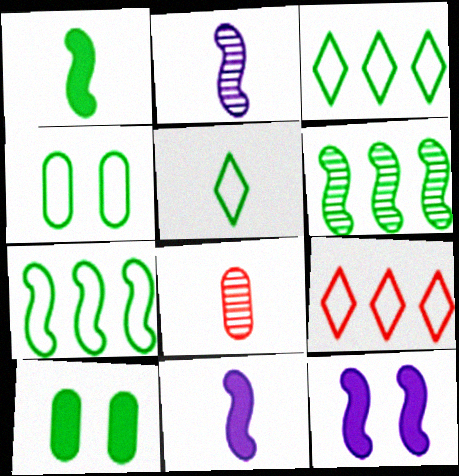[[2, 9, 10], 
[3, 8, 12], 
[4, 5, 7], 
[5, 6, 10], 
[5, 8, 11]]